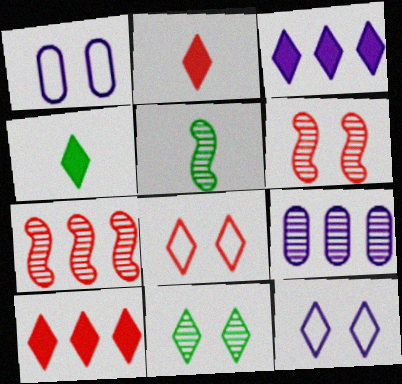[[1, 4, 7], 
[1, 5, 10]]